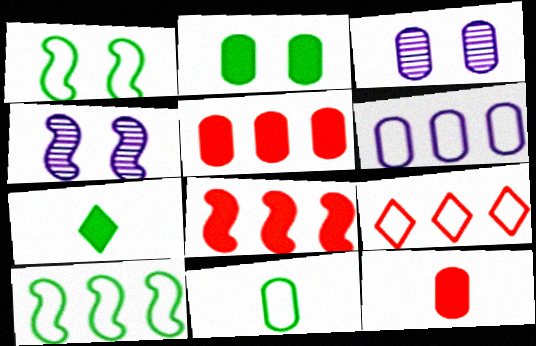[[3, 5, 11], 
[6, 9, 10]]